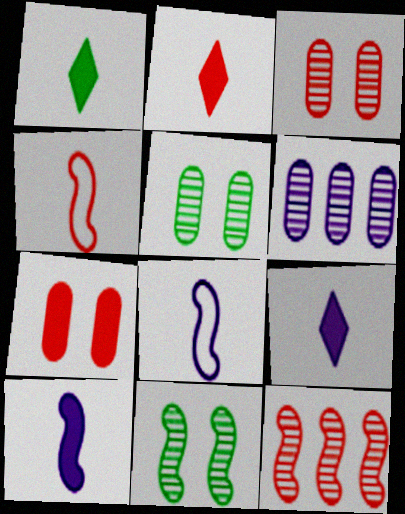[[1, 2, 9]]